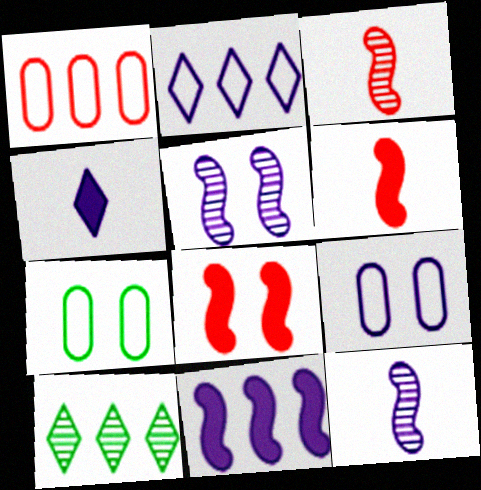[[1, 10, 11], 
[6, 9, 10]]